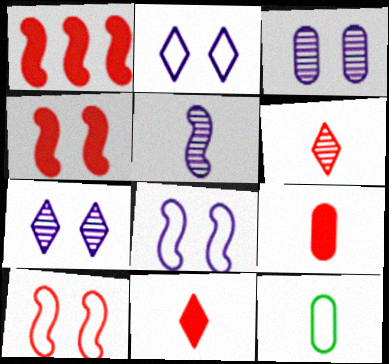[[1, 7, 12], 
[5, 11, 12]]